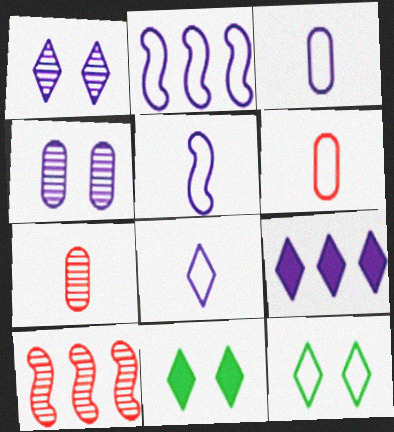[[1, 8, 9], 
[2, 6, 12], 
[2, 7, 11], 
[3, 5, 8], 
[3, 10, 11], 
[4, 5, 9]]